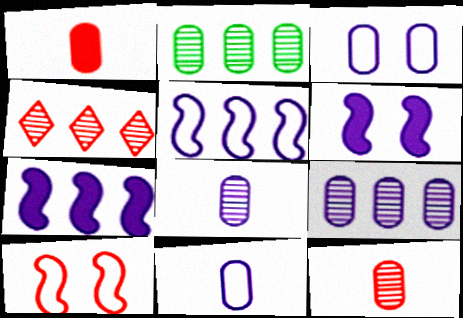[[1, 2, 3], 
[1, 4, 10]]